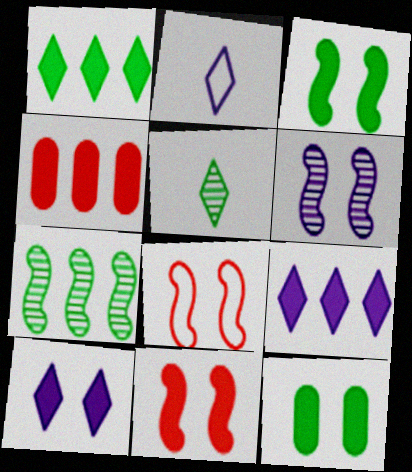[[3, 6, 8], 
[10, 11, 12]]